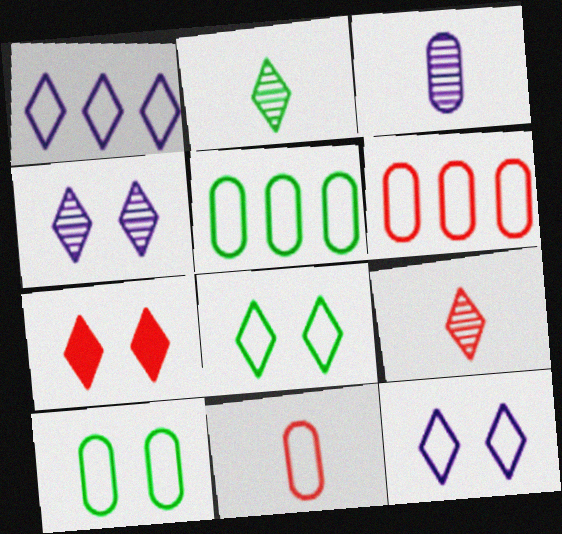[[1, 2, 7], 
[4, 7, 8]]